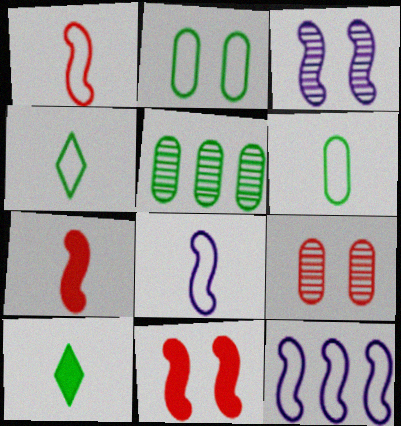[[9, 10, 12]]